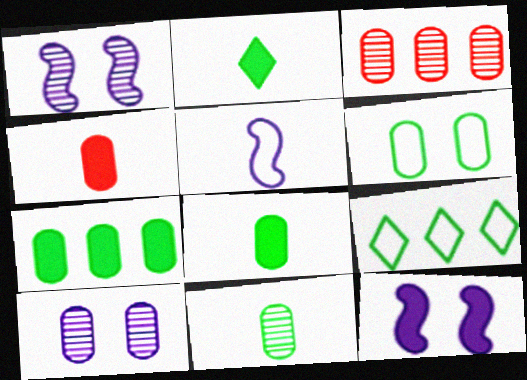[[1, 4, 9], 
[3, 10, 11], 
[6, 7, 11]]